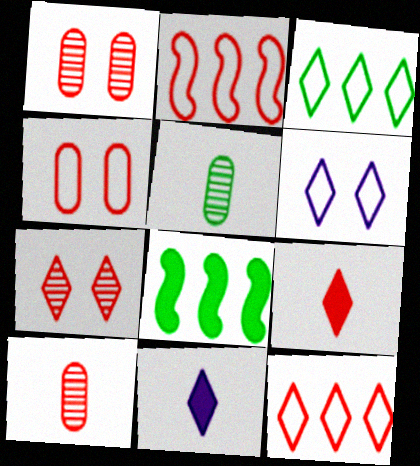[[1, 2, 9], 
[3, 7, 11], 
[6, 8, 10], 
[7, 9, 12]]